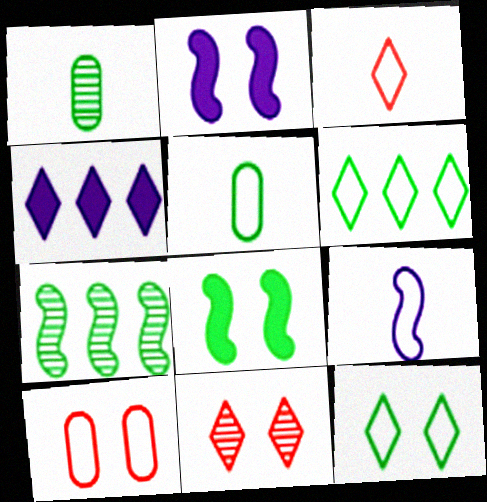[[1, 6, 8], 
[3, 5, 9], 
[6, 9, 10]]